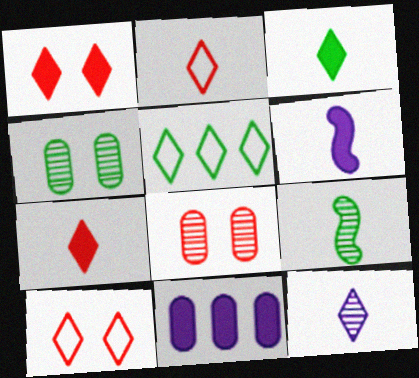[[1, 5, 12], 
[2, 3, 12], 
[5, 6, 8], 
[9, 10, 11]]